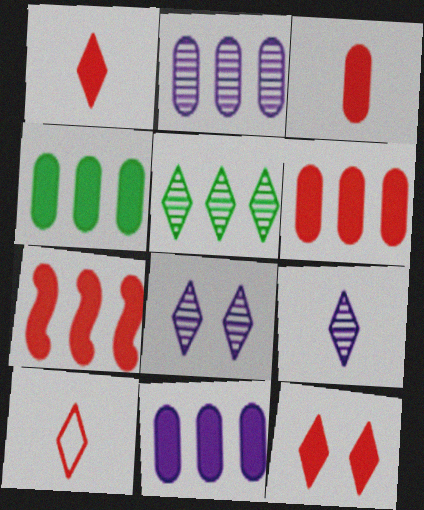[[3, 7, 12], 
[4, 6, 11]]